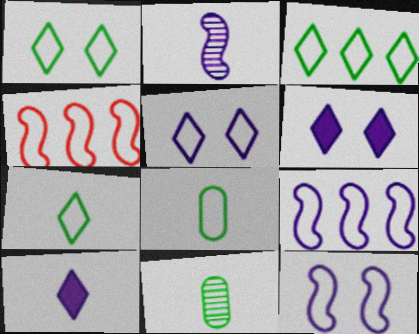[[1, 3, 7], 
[4, 5, 8], 
[4, 6, 11]]